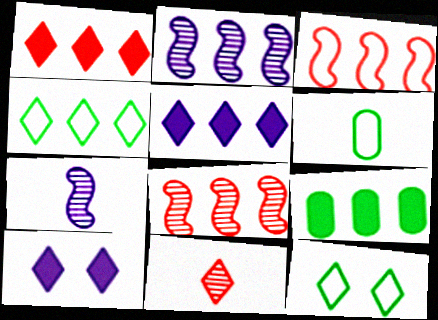[[4, 10, 11], 
[5, 11, 12], 
[6, 8, 10]]